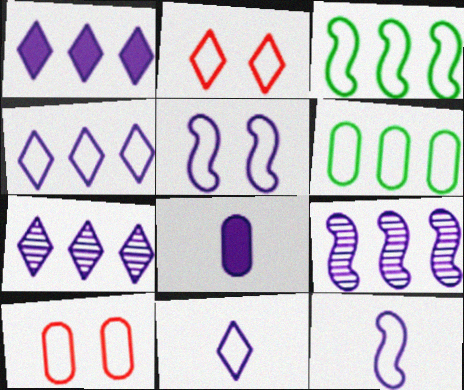[[1, 4, 7], 
[2, 6, 12], 
[3, 10, 11], 
[5, 7, 8]]